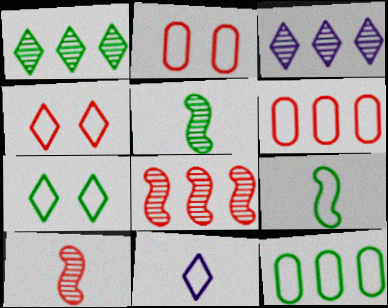[[7, 9, 12]]